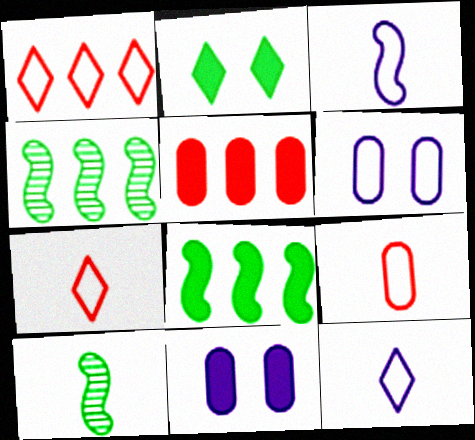[[1, 10, 11], 
[4, 7, 11]]